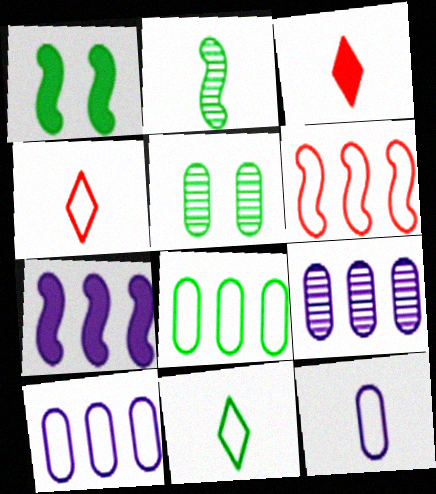[[1, 4, 9], 
[2, 3, 12], 
[4, 5, 7]]